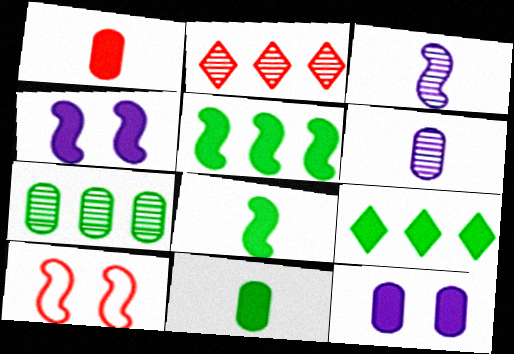[[1, 2, 10], 
[1, 4, 9], 
[3, 5, 10], 
[6, 9, 10]]